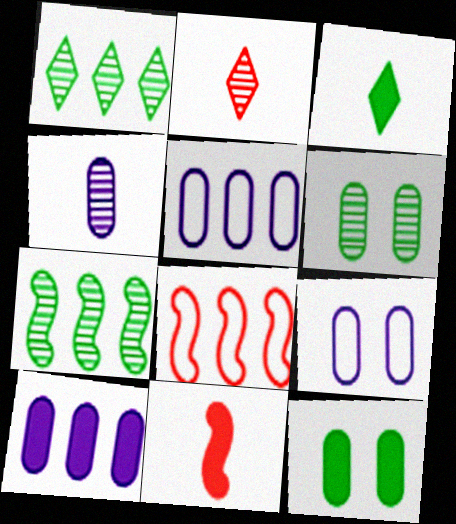[[1, 8, 10], 
[1, 9, 11], 
[4, 9, 10]]